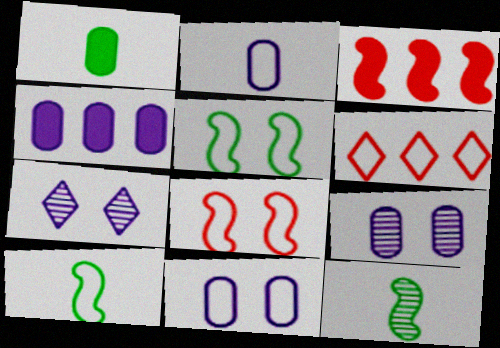[[2, 4, 9], 
[2, 5, 6], 
[6, 10, 11]]